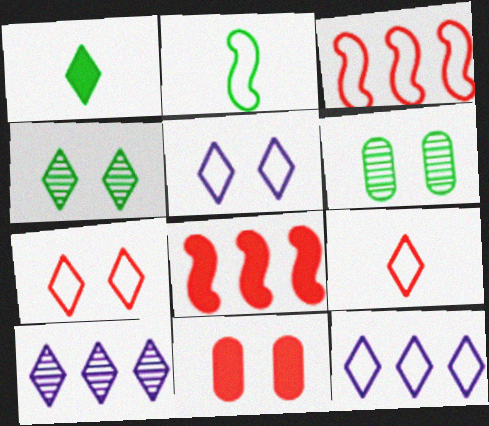[[1, 7, 10], 
[2, 10, 11]]